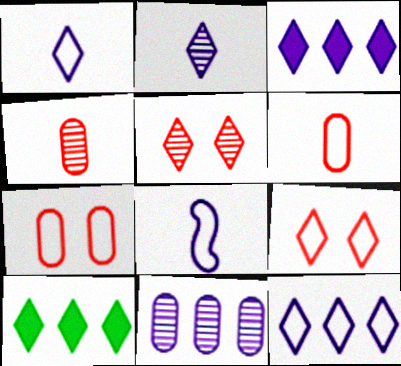[[1, 5, 10], 
[2, 9, 10]]